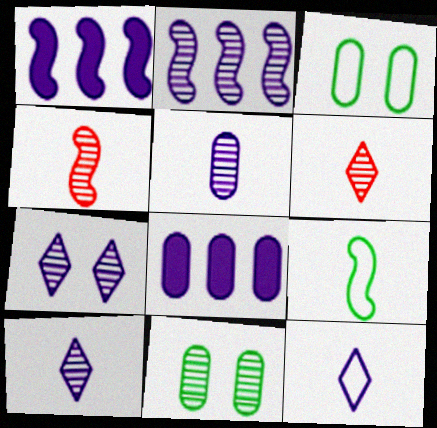[[1, 3, 6], 
[2, 5, 7], 
[2, 6, 11]]